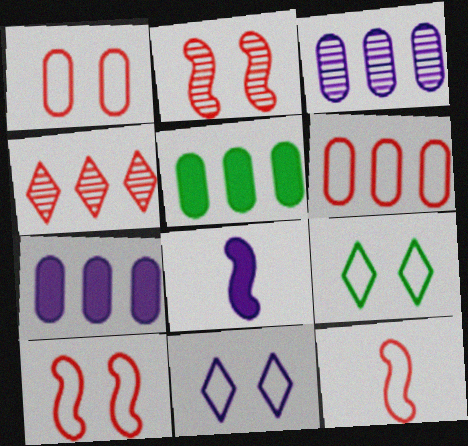[[3, 5, 6], 
[3, 8, 11]]